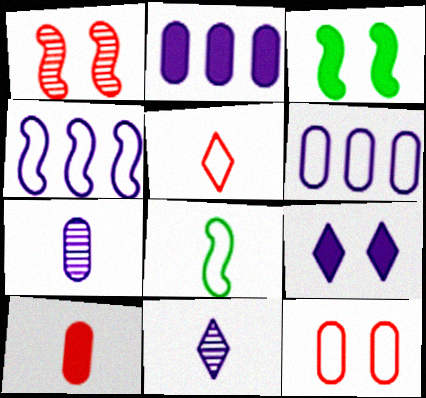[[4, 7, 9], 
[8, 10, 11]]